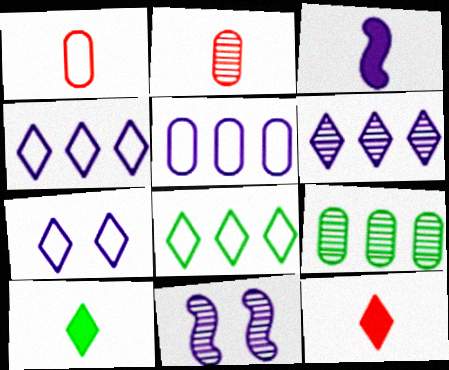[]